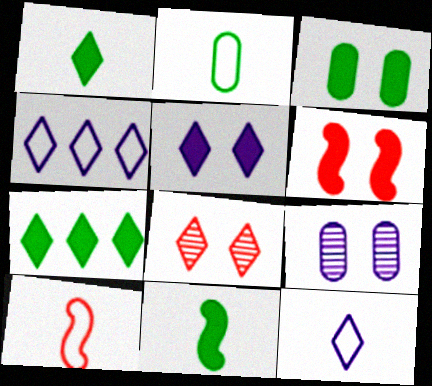[[1, 4, 8], 
[2, 10, 12], 
[3, 5, 6], 
[3, 7, 11], 
[7, 8, 12], 
[7, 9, 10]]